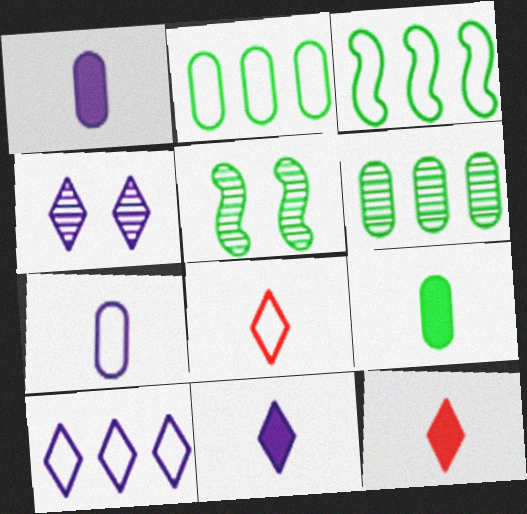[[4, 10, 11]]